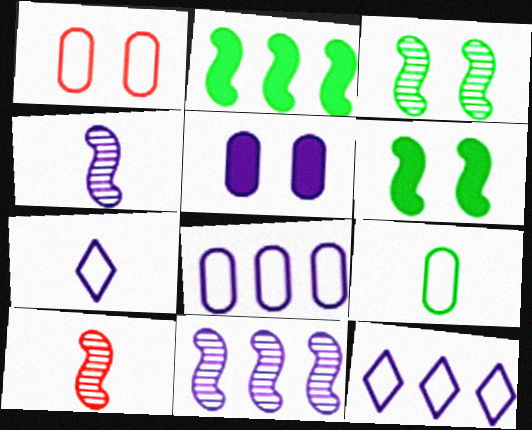[[1, 8, 9], 
[3, 10, 11], 
[4, 5, 12], 
[5, 7, 11]]